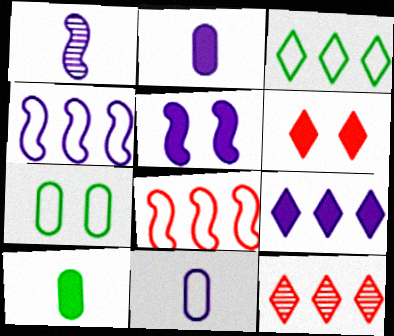[[1, 4, 5], 
[2, 5, 9], 
[3, 9, 12]]